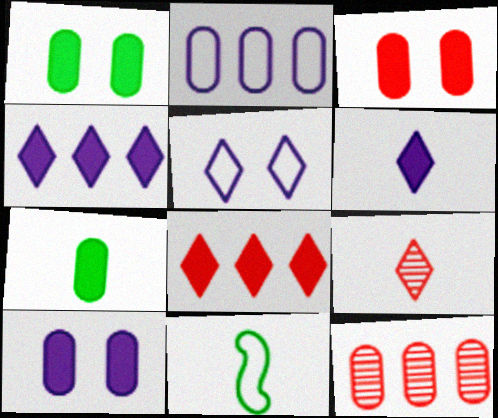[[1, 3, 10]]